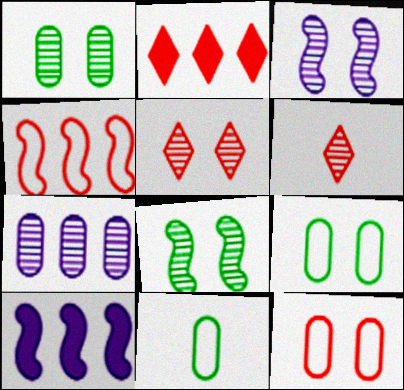[[1, 3, 5], 
[2, 3, 11], 
[5, 10, 11], 
[6, 7, 8], 
[6, 9, 10]]